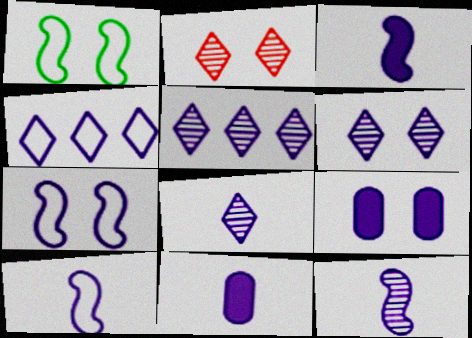[[1, 2, 9], 
[3, 10, 12], 
[4, 9, 12], 
[5, 6, 8], 
[5, 7, 11], 
[5, 9, 10], 
[6, 7, 9], 
[8, 10, 11]]